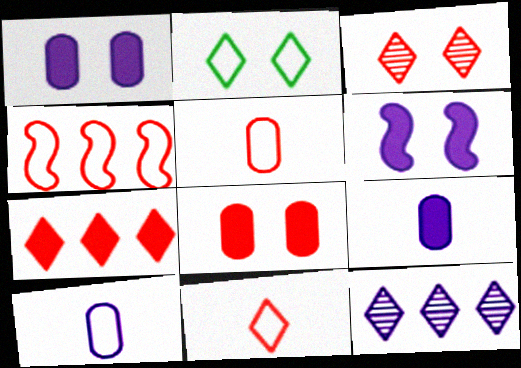[[2, 4, 10], 
[3, 7, 11], 
[6, 10, 12]]